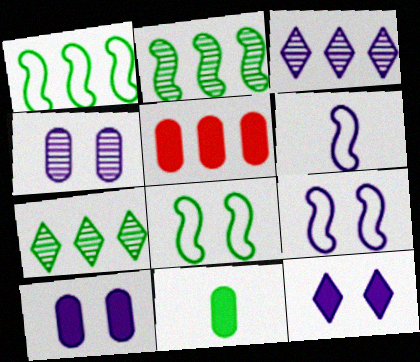[[1, 3, 5], 
[3, 6, 10], 
[4, 9, 12], 
[5, 10, 11], 
[7, 8, 11]]